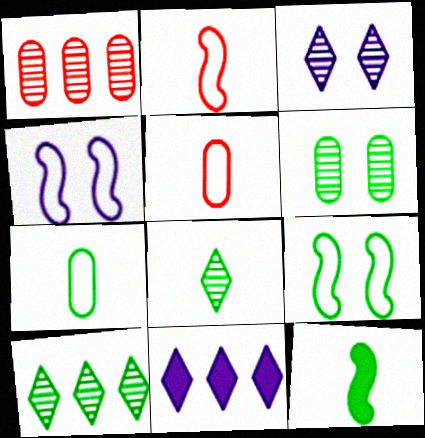[[2, 6, 11], 
[7, 8, 12]]